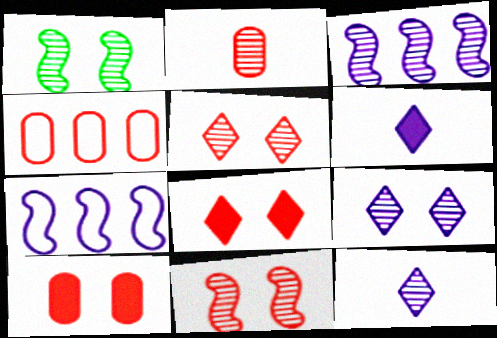[[1, 4, 6], 
[2, 4, 10]]